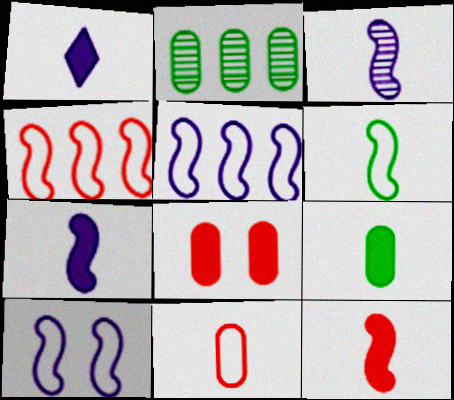[[1, 9, 12], 
[3, 6, 12], 
[4, 6, 10]]